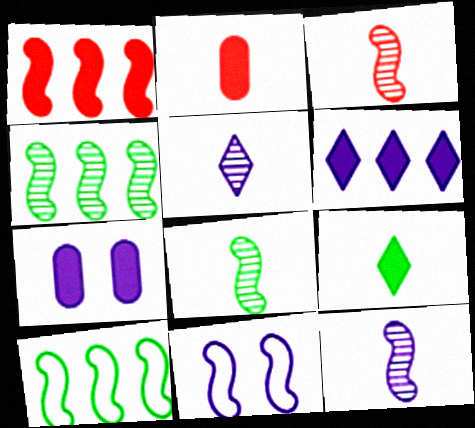[[1, 7, 9], 
[1, 8, 11], 
[3, 8, 12]]